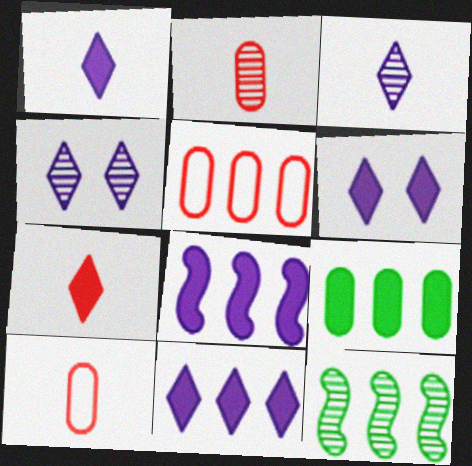[[1, 6, 11], 
[2, 4, 12], 
[5, 11, 12], 
[6, 10, 12]]